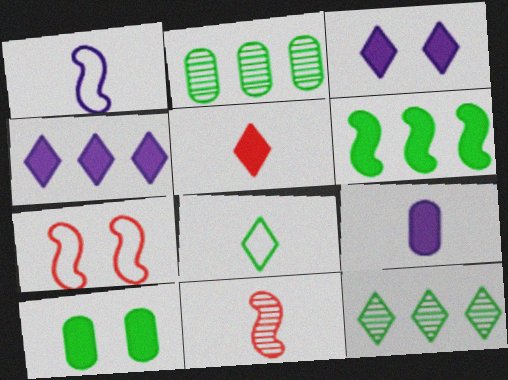[[7, 9, 12], 
[8, 9, 11]]